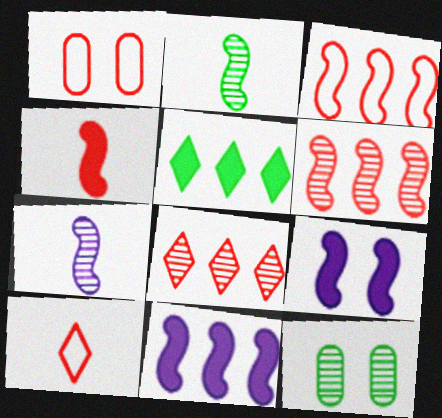[[1, 3, 10], 
[1, 4, 8], 
[1, 5, 7], 
[2, 3, 9], 
[7, 8, 12], 
[10, 11, 12]]